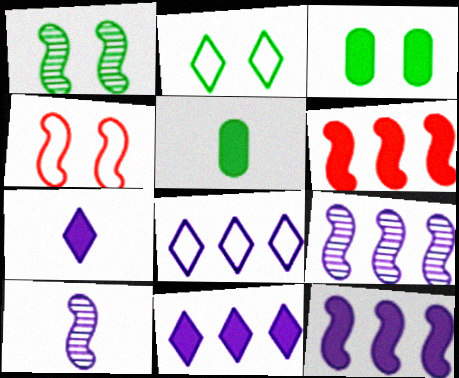[[1, 2, 3], 
[3, 6, 7]]